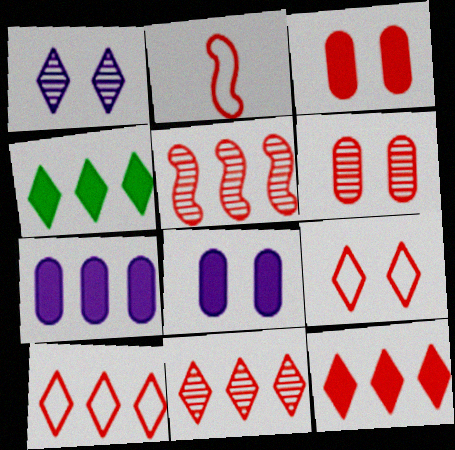[[2, 3, 11], 
[2, 6, 12], 
[10, 11, 12]]